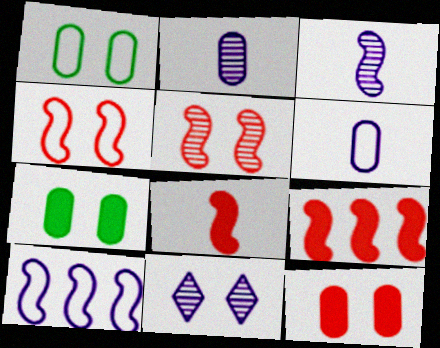[[4, 7, 11]]